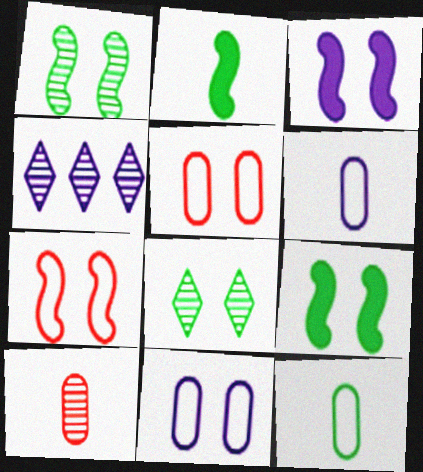[[1, 3, 7], 
[1, 4, 10], 
[2, 4, 5], 
[3, 4, 6], 
[3, 5, 8]]